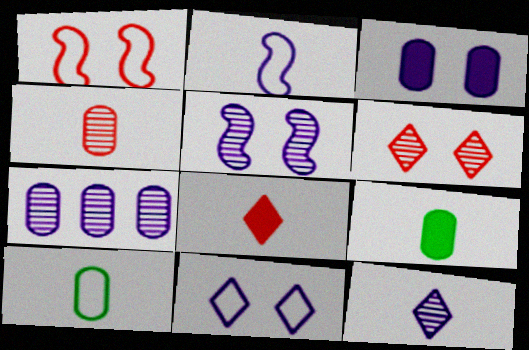[[3, 5, 11], 
[5, 7, 12]]